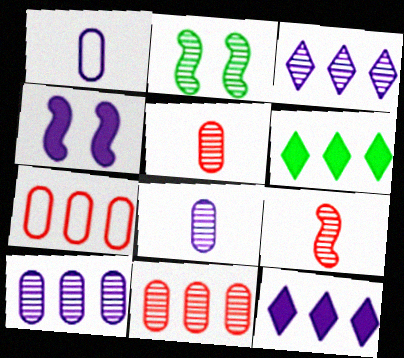[[1, 3, 4], 
[2, 3, 5]]